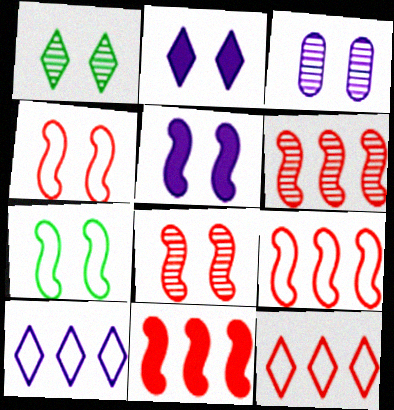[[1, 3, 8], 
[5, 7, 8], 
[6, 9, 11]]